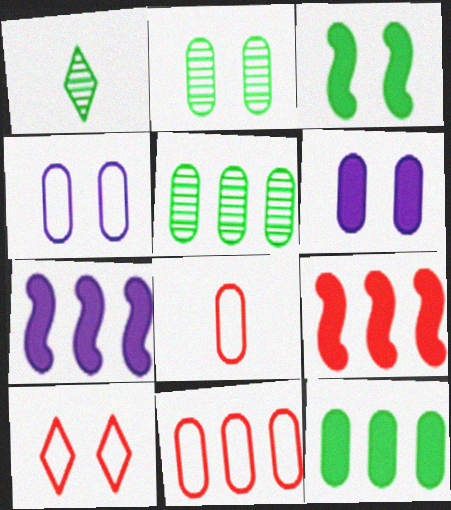[[1, 4, 9], 
[5, 6, 8]]